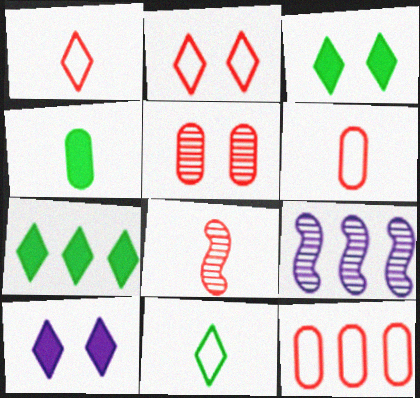[[2, 4, 9], 
[3, 6, 9], 
[7, 9, 12]]